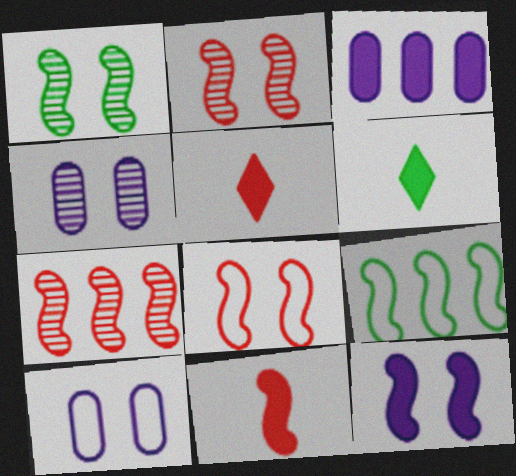[[1, 8, 12], 
[4, 5, 9], 
[6, 7, 10], 
[7, 8, 11]]